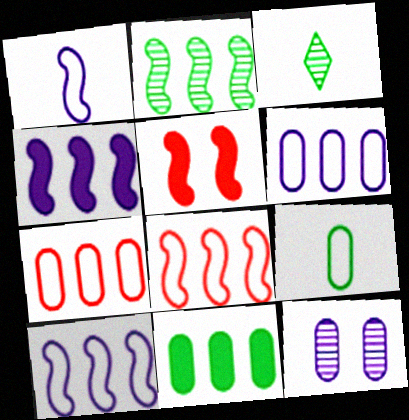[[1, 2, 5], 
[2, 4, 8], 
[3, 5, 6]]